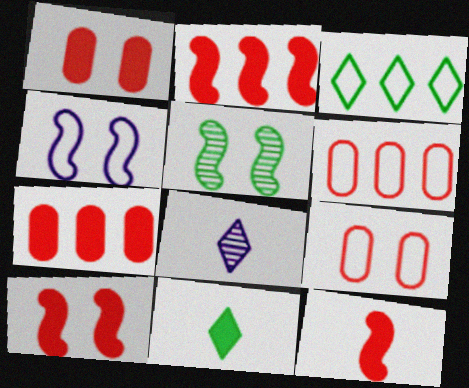[[2, 10, 12], 
[4, 5, 10]]